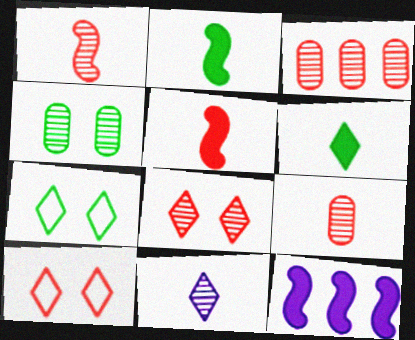[[1, 3, 8], 
[3, 5, 10], 
[7, 9, 12]]